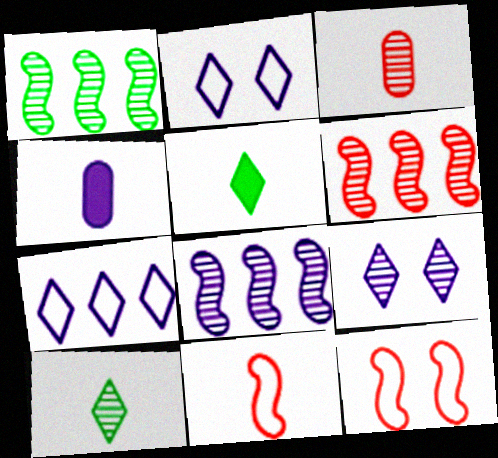[[1, 3, 9], 
[1, 6, 8], 
[2, 4, 8], 
[4, 10, 11]]